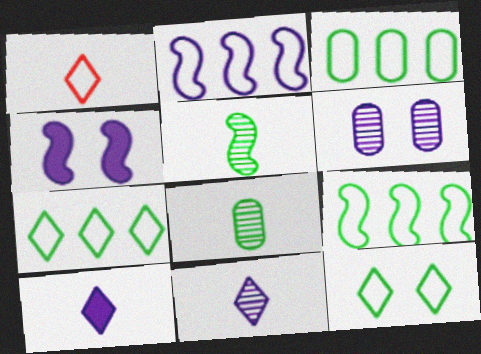[[2, 6, 10], 
[3, 7, 9]]